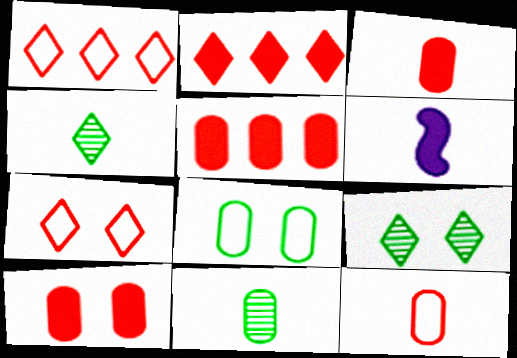[[3, 5, 10], 
[4, 6, 12]]